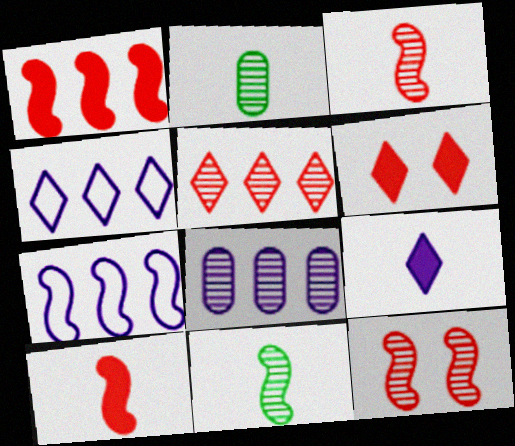[[2, 6, 7]]